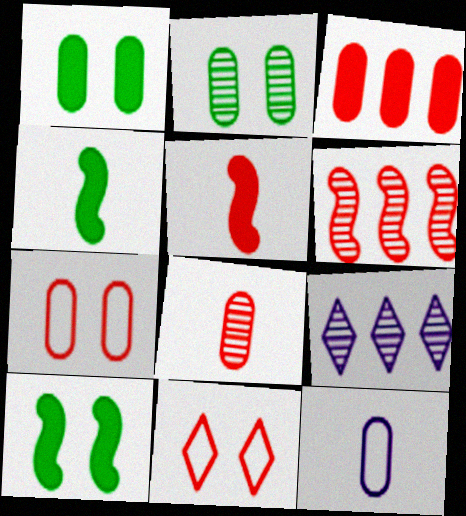[[2, 3, 12], 
[3, 7, 8], 
[4, 7, 9]]